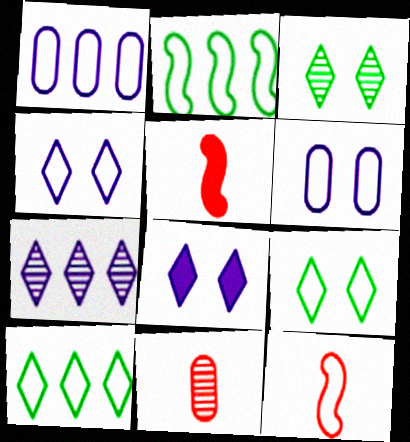[[1, 3, 5], 
[1, 9, 12], 
[2, 8, 11], 
[6, 10, 12]]